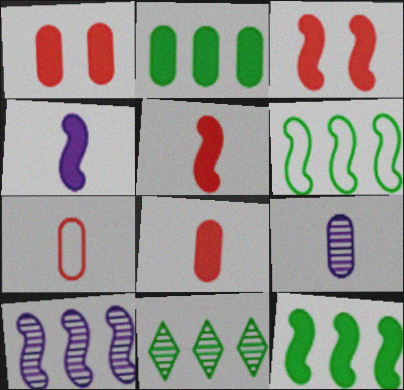[[2, 6, 11], 
[3, 4, 12]]